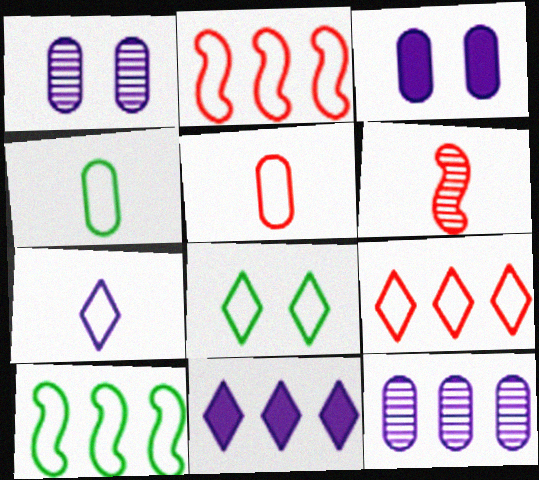[[4, 8, 10], 
[7, 8, 9]]